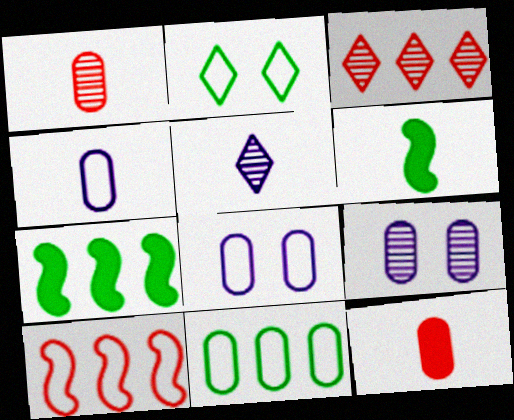[[2, 4, 10], 
[3, 6, 8], 
[9, 11, 12]]